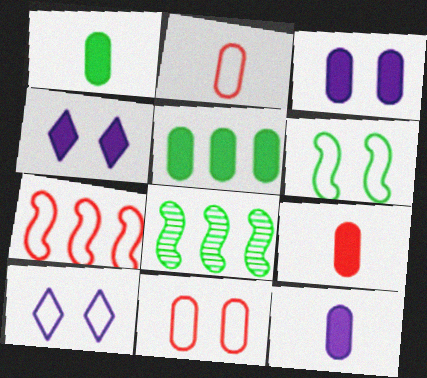[[1, 9, 12], 
[2, 4, 8], 
[3, 5, 9], 
[6, 10, 11], 
[8, 9, 10]]